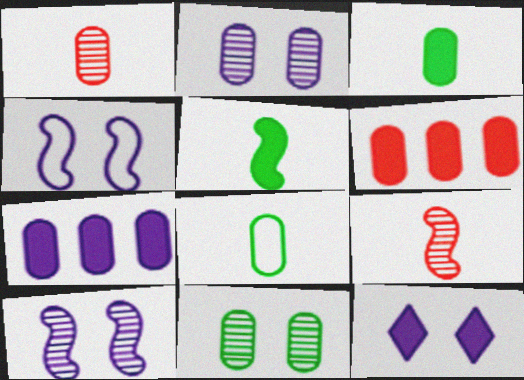[[2, 4, 12], 
[2, 6, 8], 
[5, 6, 12]]